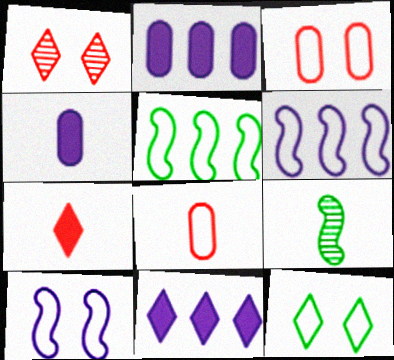[[1, 4, 5], 
[3, 9, 11], 
[3, 10, 12], 
[6, 8, 12]]